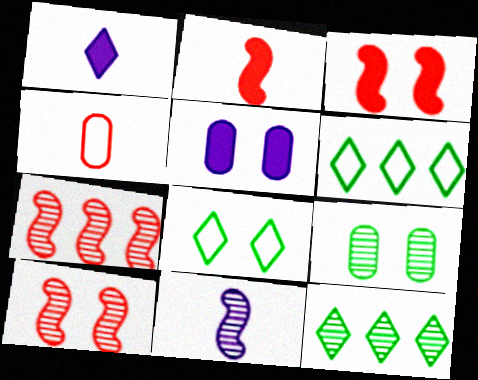[[5, 8, 10]]